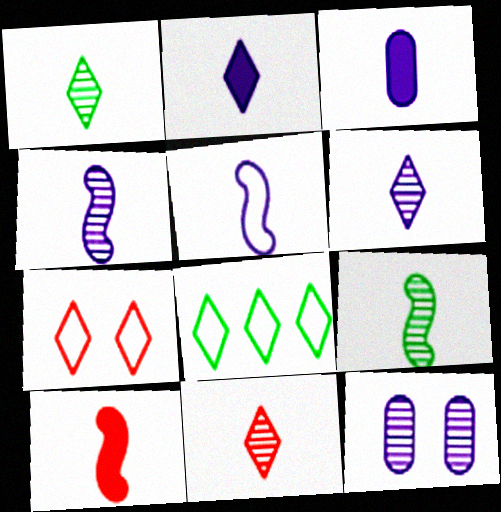[[1, 6, 11], 
[3, 5, 6], 
[5, 9, 10], 
[8, 10, 12]]